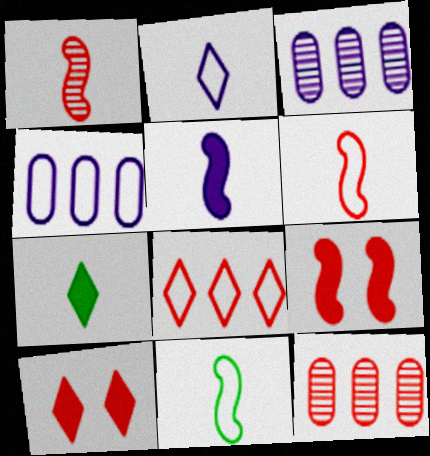[[1, 5, 11], 
[3, 10, 11], 
[6, 10, 12]]